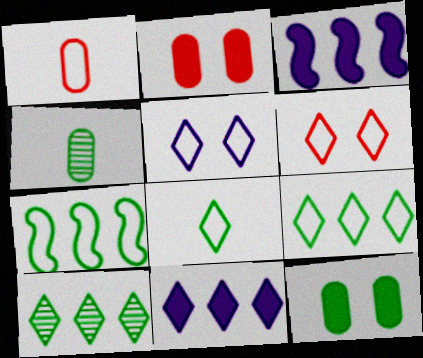[[1, 5, 7], 
[3, 4, 6]]